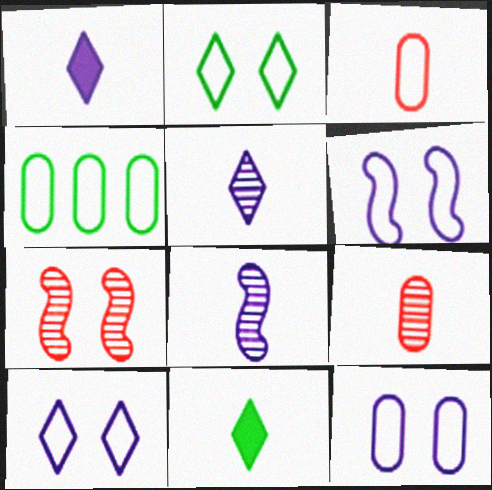[[1, 4, 7], 
[3, 4, 12], 
[3, 8, 11], 
[6, 10, 12]]